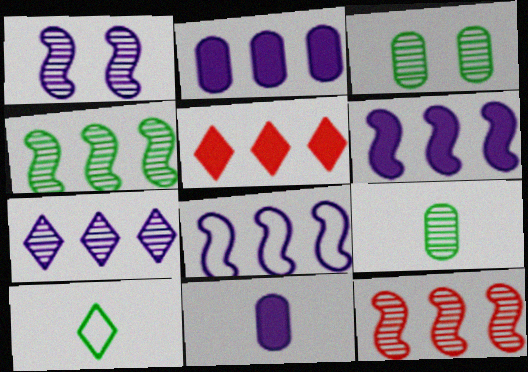[[2, 7, 8]]